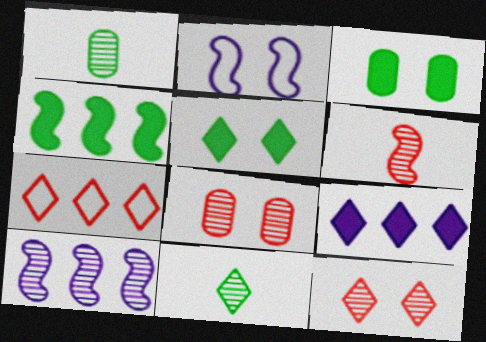[[1, 10, 12], 
[2, 3, 12], 
[2, 4, 6], 
[2, 5, 8], 
[8, 10, 11]]